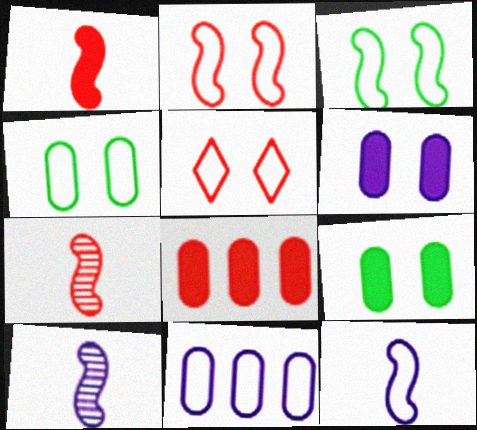[[5, 7, 8]]